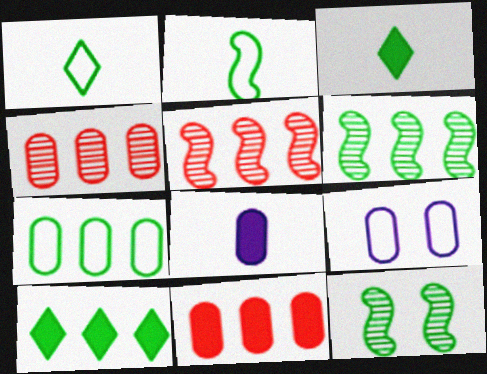[[3, 5, 9], 
[3, 7, 12], 
[6, 7, 10]]